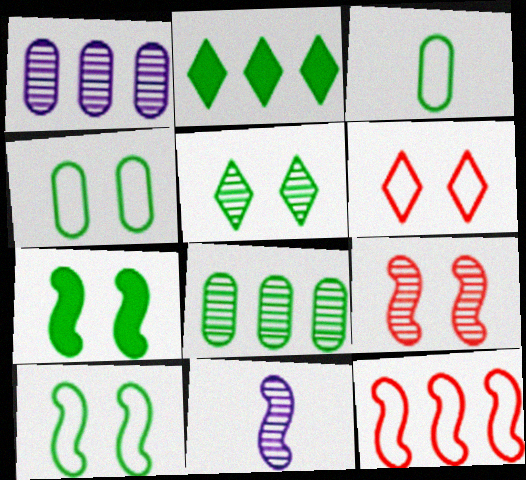[[1, 2, 12], 
[4, 5, 7], 
[7, 11, 12]]